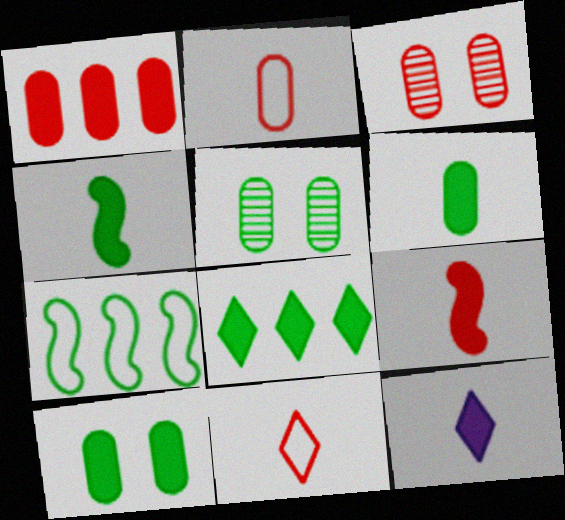[[1, 2, 3], 
[3, 7, 12], 
[4, 8, 10], 
[6, 9, 12]]